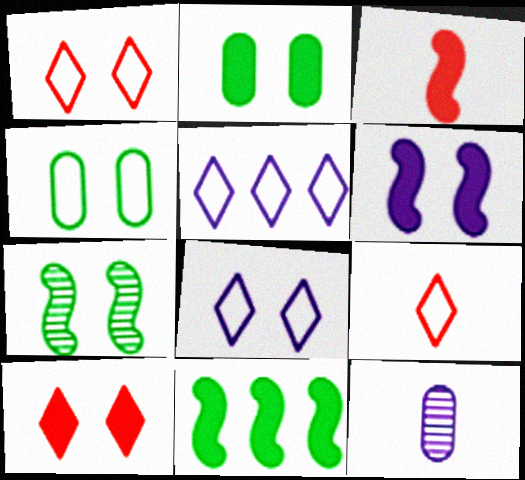[[1, 11, 12], 
[2, 6, 10], 
[3, 6, 11], 
[5, 6, 12]]